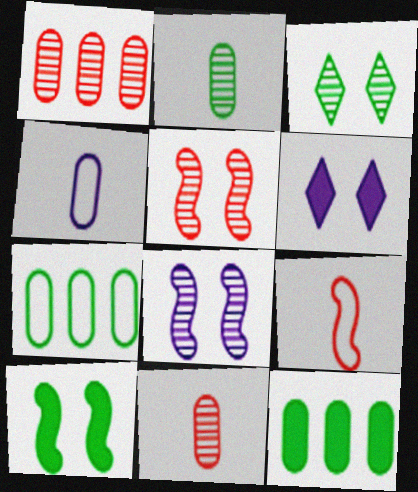[]